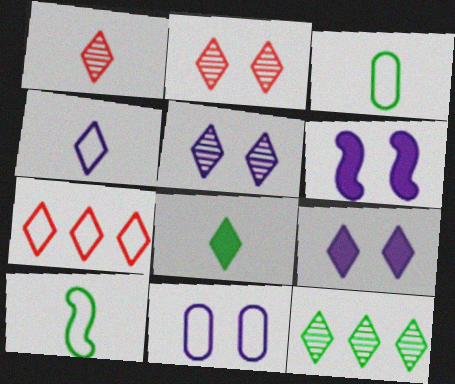[[1, 4, 8], 
[1, 5, 12], 
[5, 6, 11], 
[5, 7, 8], 
[7, 10, 11]]